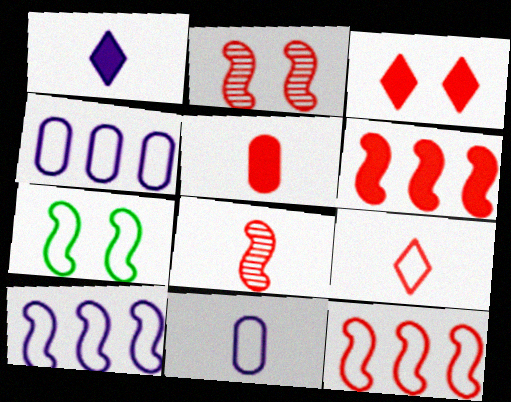[[3, 5, 6], 
[4, 7, 9], 
[5, 8, 9]]